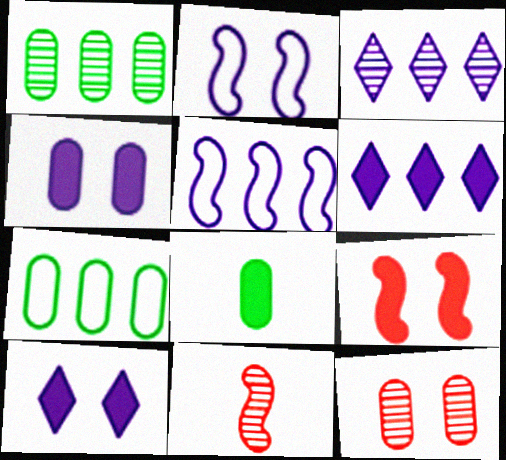[[6, 8, 9], 
[7, 10, 11]]